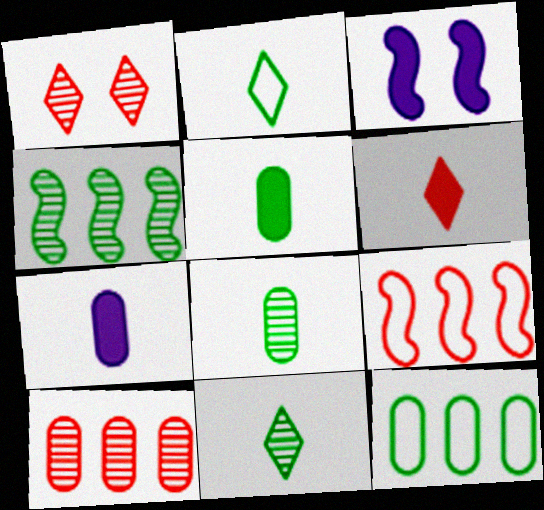[[2, 3, 10]]